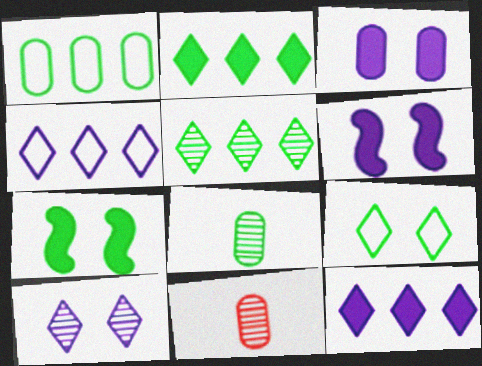[[1, 3, 11], 
[4, 7, 11]]